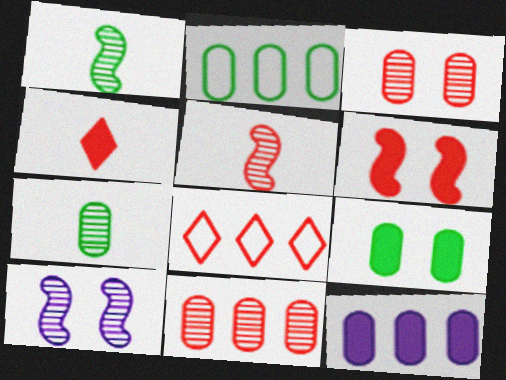[[2, 4, 10], 
[2, 7, 9], 
[2, 11, 12]]